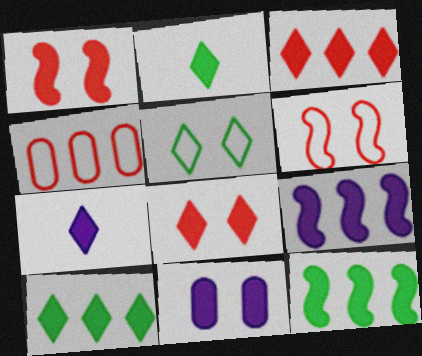[[7, 8, 10], 
[7, 9, 11]]